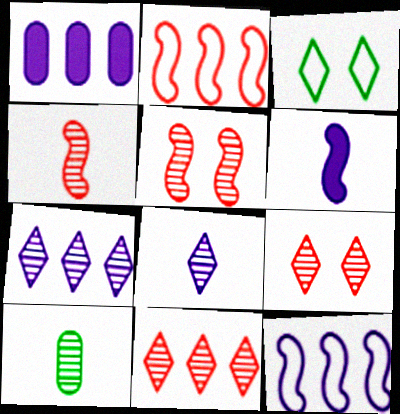[[1, 3, 4], 
[1, 7, 12], 
[4, 8, 10], 
[5, 7, 10]]